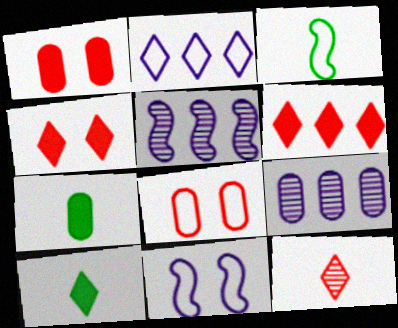[[2, 3, 8], 
[3, 4, 9], 
[5, 8, 10], 
[7, 8, 9]]